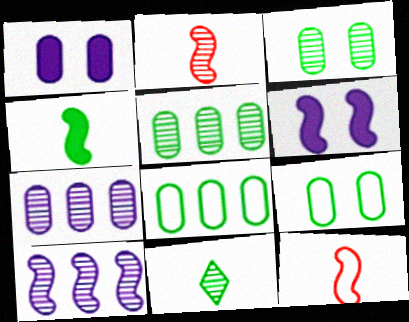[]